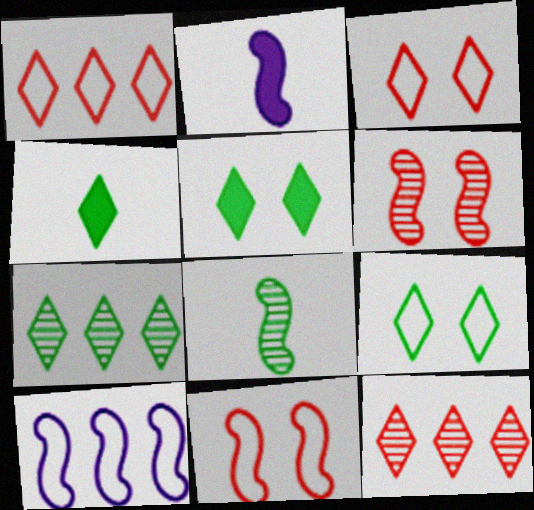[[4, 7, 9]]